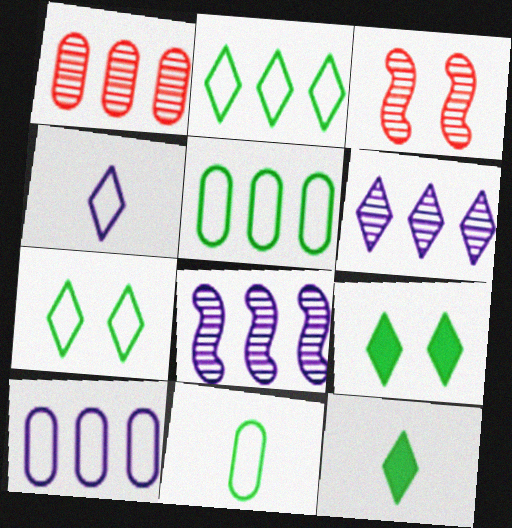[[3, 10, 12]]